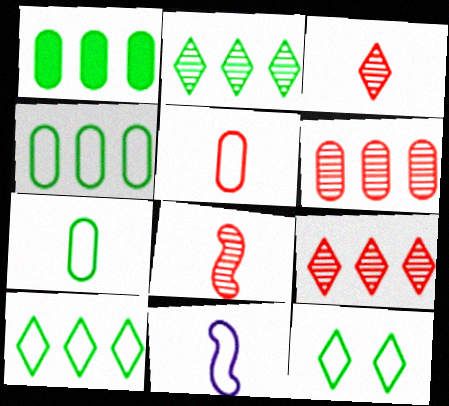[]